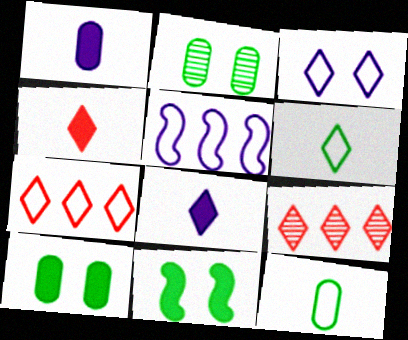[[2, 4, 5], 
[3, 6, 7]]